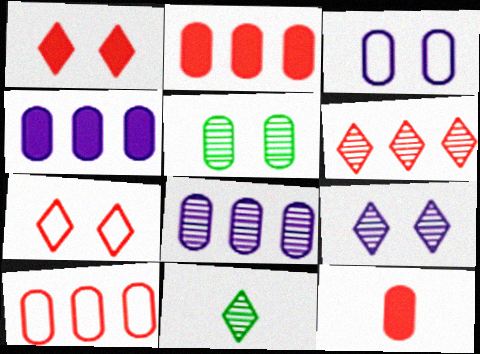[[6, 9, 11]]